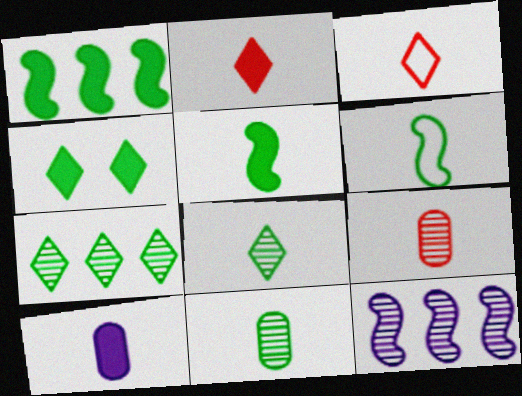[[2, 5, 10]]